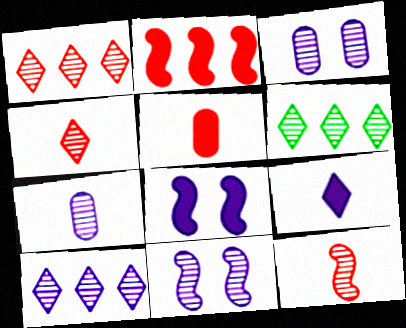[[1, 6, 10], 
[3, 6, 12], 
[7, 10, 11]]